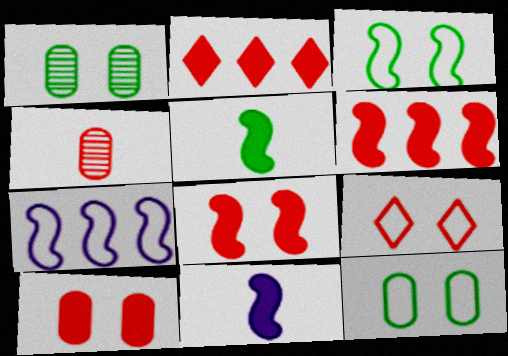[[4, 6, 9]]